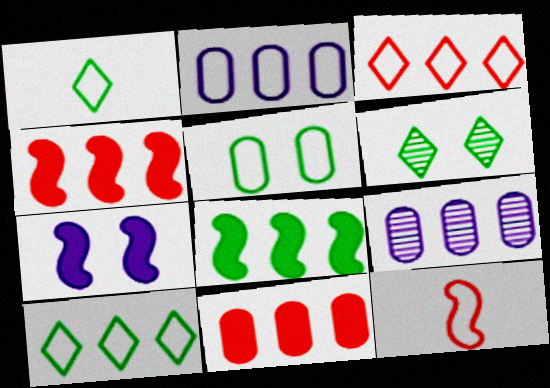[[3, 8, 9], 
[4, 9, 10]]